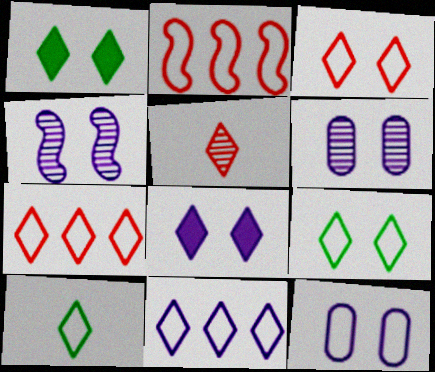[[1, 5, 11], 
[2, 10, 12], 
[3, 10, 11], 
[4, 8, 12]]